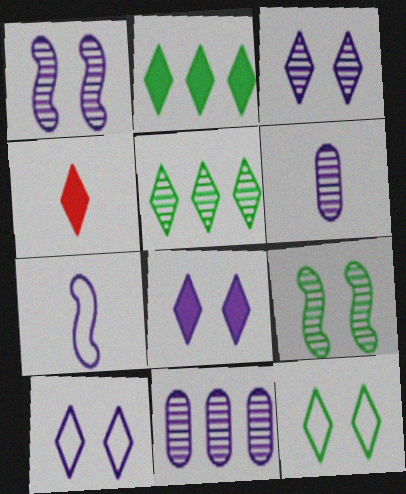[[2, 4, 8], 
[3, 8, 10], 
[4, 5, 10], 
[7, 8, 11]]